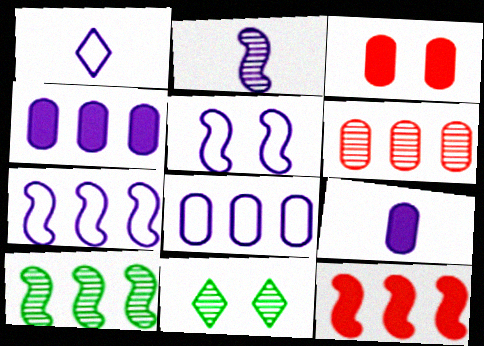[[1, 2, 9], 
[1, 3, 10], 
[1, 5, 8], 
[2, 6, 11], 
[3, 5, 11], 
[7, 10, 12]]